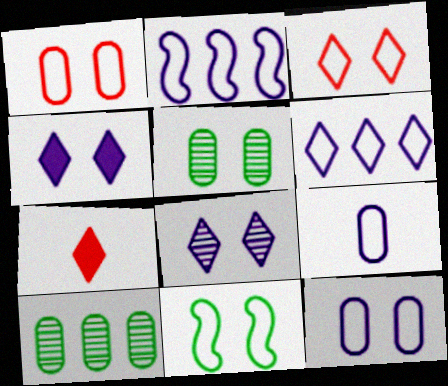[[2, 5, 7], 
[3, 11, 12]]